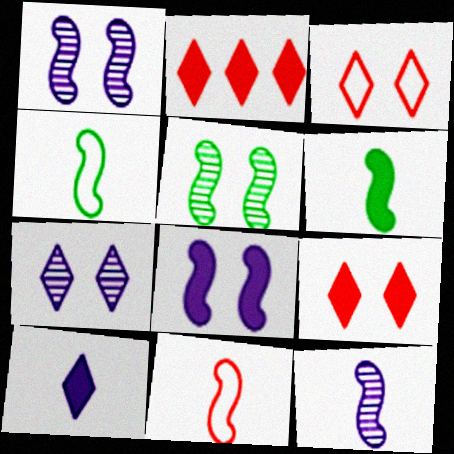[[6, 11, 12]]